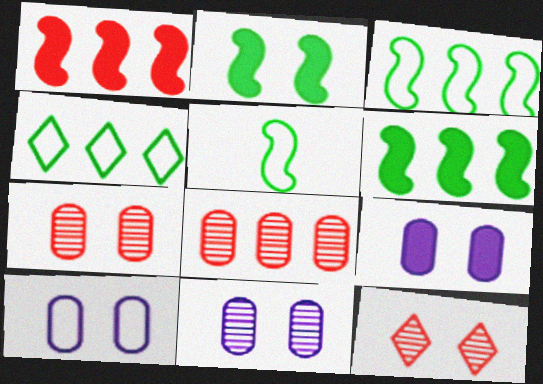[[2, 10, 12], 
[9, 10, 11]]